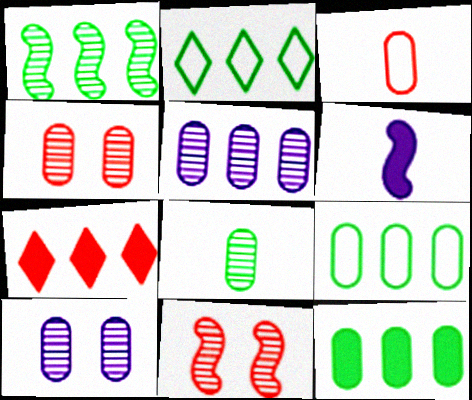[[1, 2, 12], 
[2, 4, 6], 
[3, 7, 11], 
[3, 10, 12], 
[4, 5, 8]]